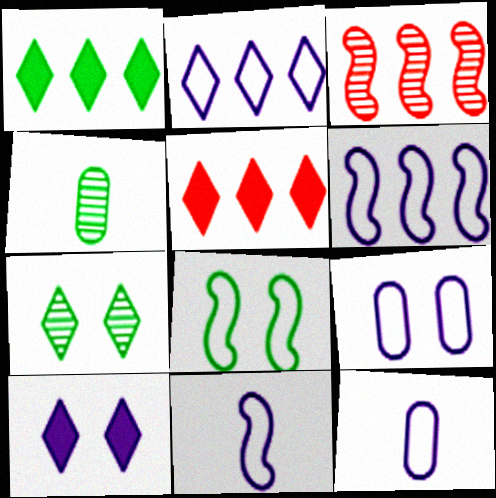[[1, 4, 8], 
[2, 9, 11]]